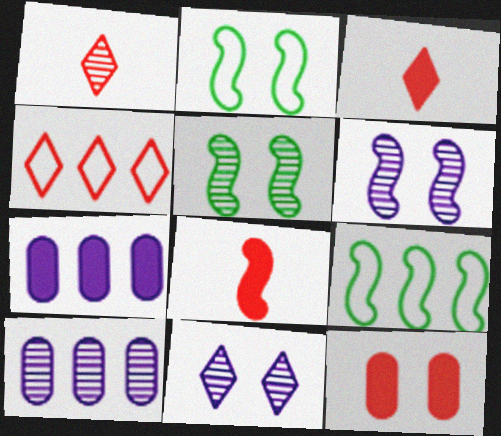[[1, 2, 7], 
[1, 5, 10], 
[2, 3, 10], 
[2, 11, 12], 
[6, 8, 9]]